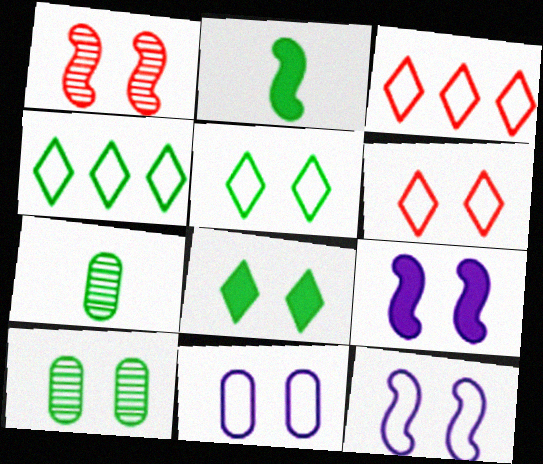[[1, 8, 11], 
[2, 4, 10], 
[3, 7, 9], 
[6, 9, 10]]